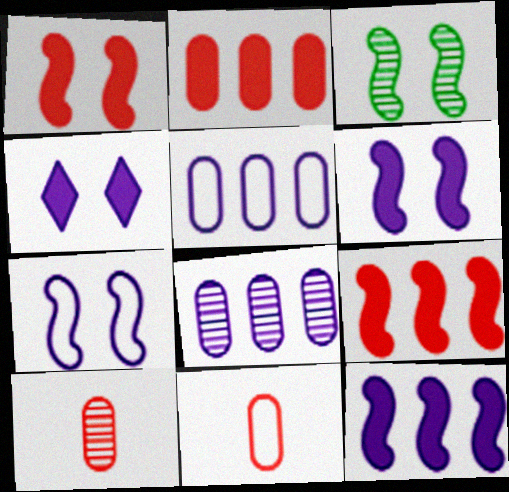[[1, 3, 7]]